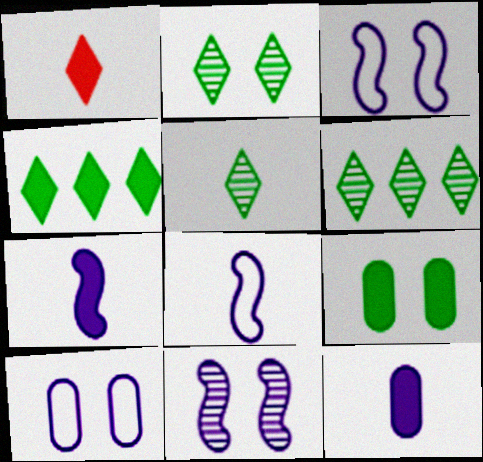[[2, 5, 6]]